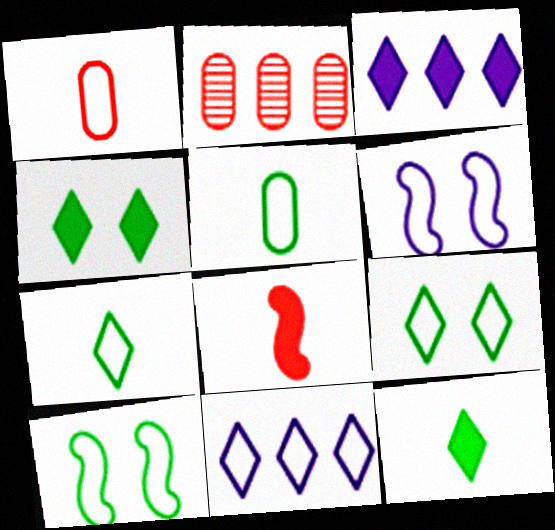[[1, 10, 11], 
[2, 6, 12]]